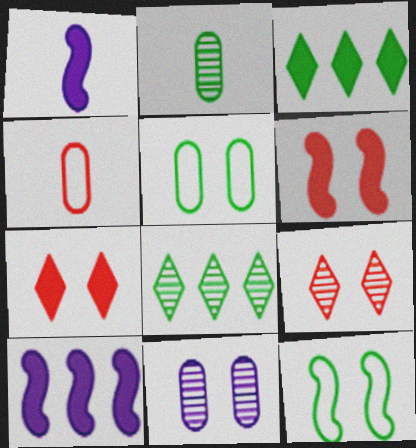[[2, 3, 12], 
[7, 11, 12]]